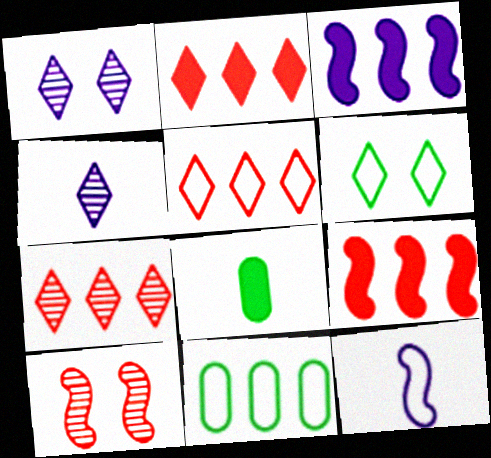[[2, 4, 6], 
[2, 5, 7], 
[3, 7, 11]]